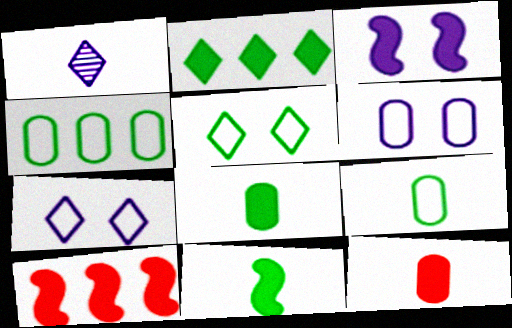[[2, 3, 12], 
[3, 10, 11]]